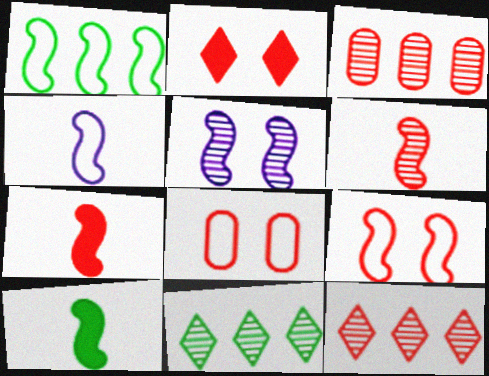[[1, 4, 9], 
[1, 5, 7], 
[4, 6, 10], 
[7, 8, 12]]